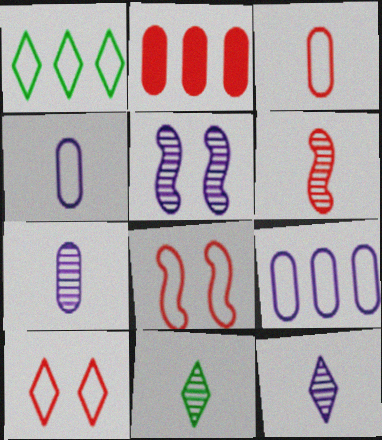[[1, 4, 8], 
[2, 6, 10], 
[6, 7, 11]]